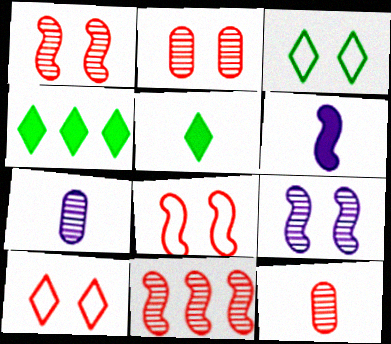[[4, 7, 8]]